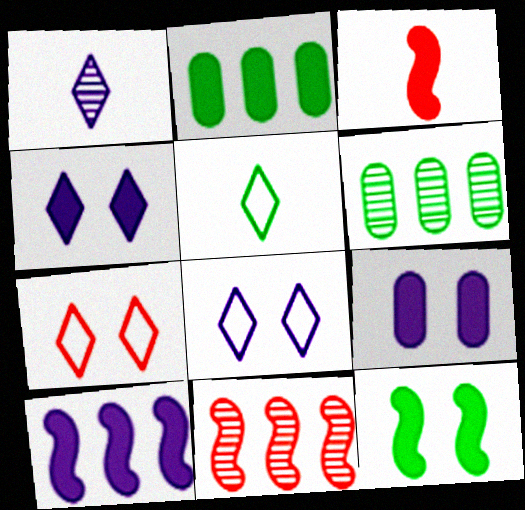[[2, 3, 4], 
[3, 6, 8], 
[3, 10, 12], 
[5, 6, 12], 
[5, 9, 11]]